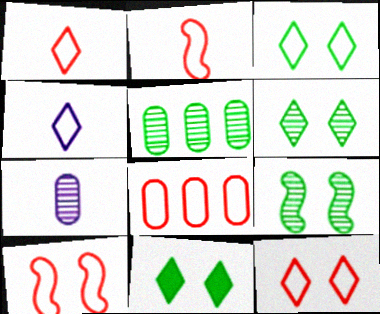[[1, 8, 10], 
[2, 8, 12], 
[3, 6, 11]]